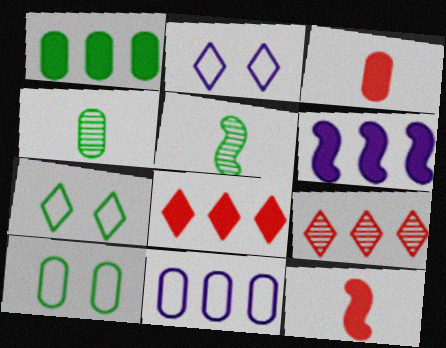[[1, 4, 10], 
[1, 5, 7], 
[1, 6, 8]]